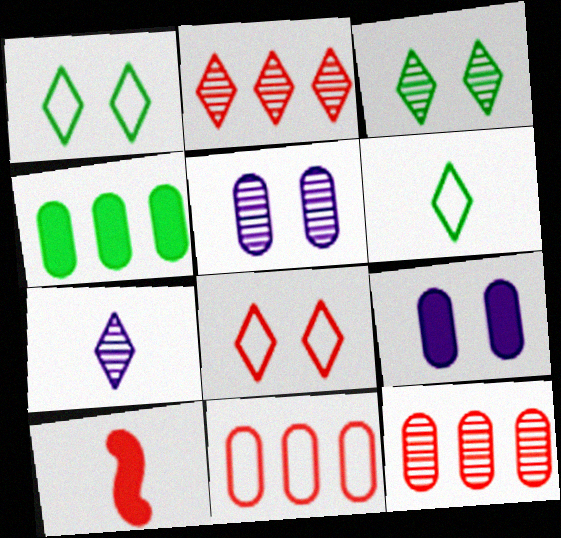[[2, 3, 7], 
[8, 10, 12]]